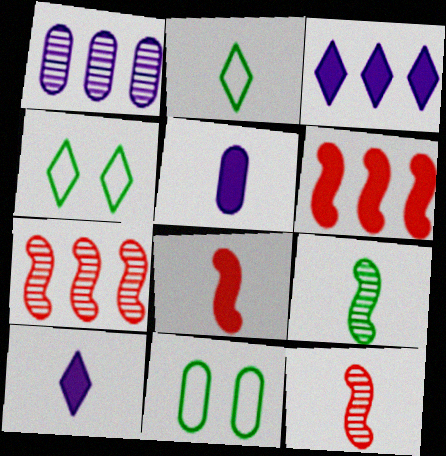[[1, 4, 8], 
[2, 5, 12], 
[3, 11, 12], 
[4, 5, 7], 
[7, 10, 11]]